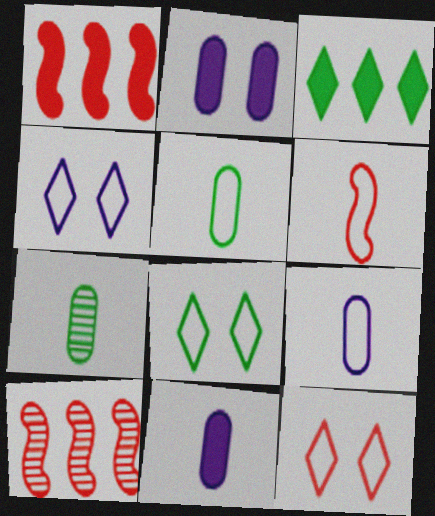[[1, 4, 7], 
[4, 8, 12], 
[8, 10, 11]]